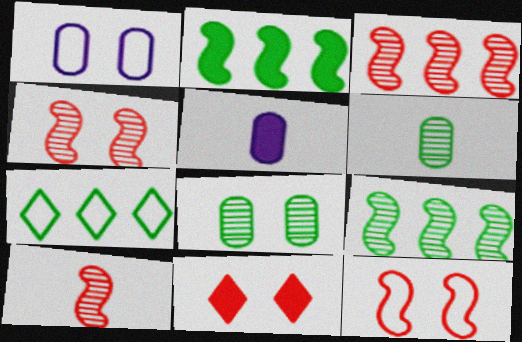[[2, 5, 11], 
[3, 4, 10], 
[4, 5, 7]]